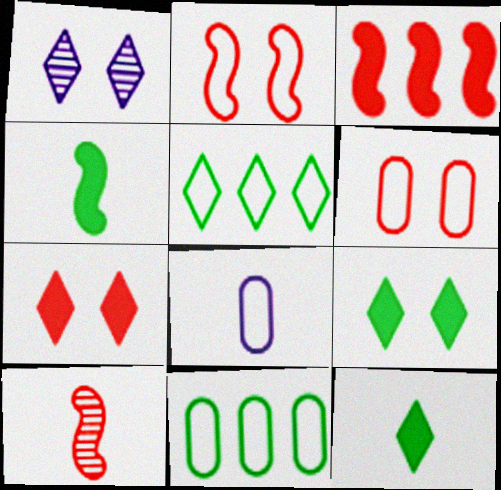[[2, 3, 10], 
[2, 5, 8], 
[6, 8, 11], 
[8, 10, 12]]